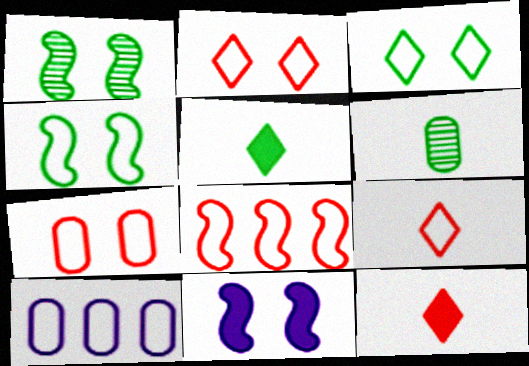[[1, 10, 12], 
[4, 9, 10], 
[7, 8, 9]]